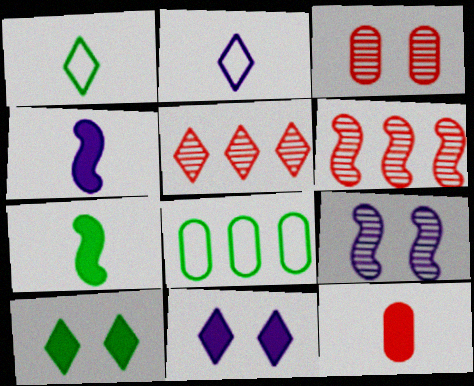[[1, 5, 11], 
[2, 5, 10]]